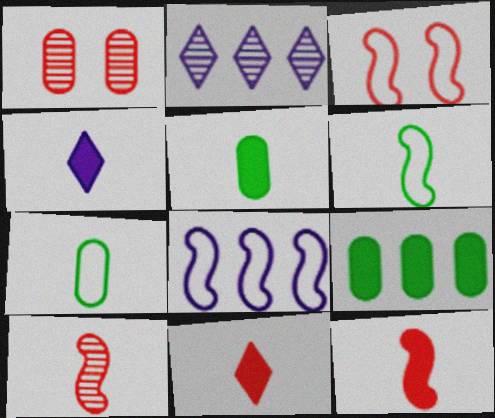[[2, 3, 5], 
[3, 6, 8], 
[4, 5, 12], 
[4, 7, 10]]